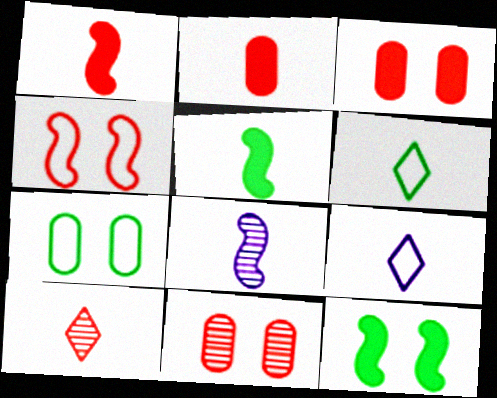[[2, 6, 8]]